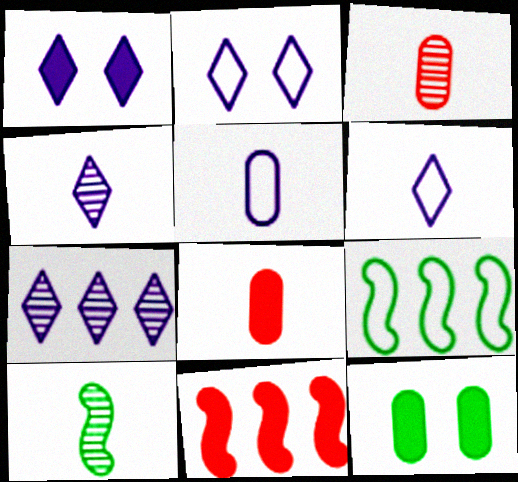[[1, 3, 9], 
[1, 6, 7], 
[3, 4, 10], 
[6, 8, 10]]